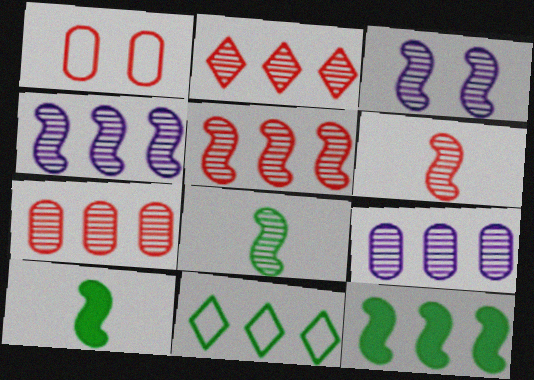[[2, 5, 7], 
[3, 5, 8]]